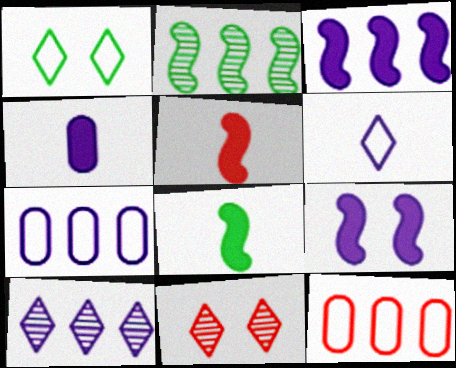[[3, 7, 10], 
[5, 11, 12], 
[7, 8, 11]]